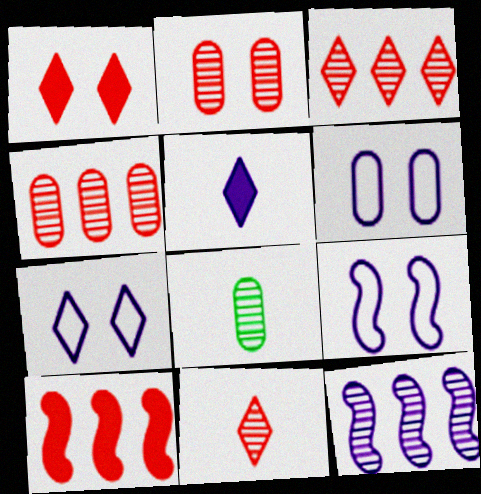[[5, 6, 12], 
[6, 7, 9], 
[7, 8, 10]]